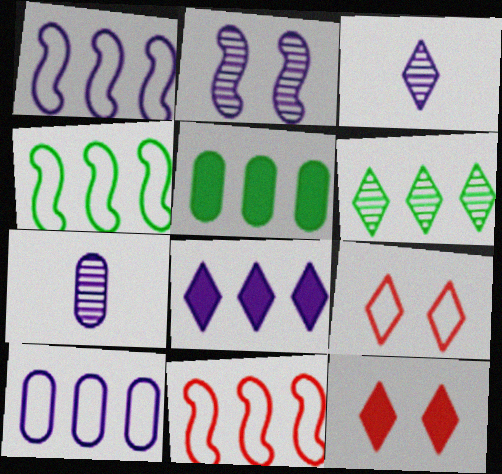[[1, 4, 11], 
[4, 5, 6], 
[4, 7, 12]]